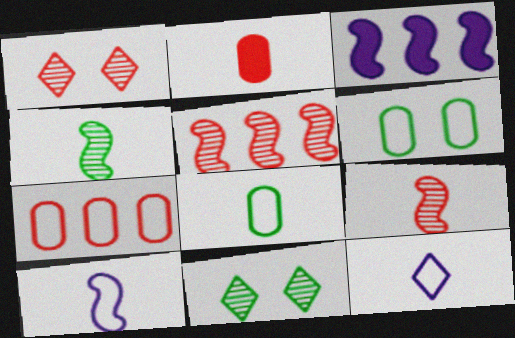[[1, 3, 8], 
[2, 4, 12]]